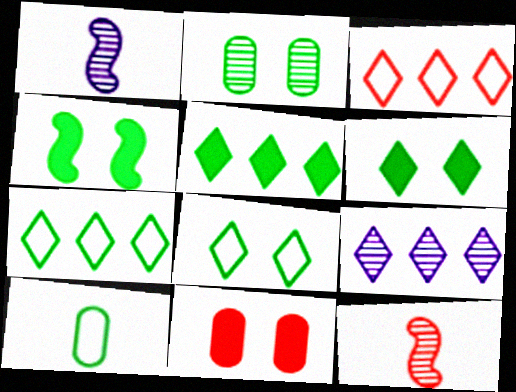[[1, 7, 11], 
[2, 4, 8], 
[2, 9, 12], 
[3, 5, 9], 
[3, 11, 12]]